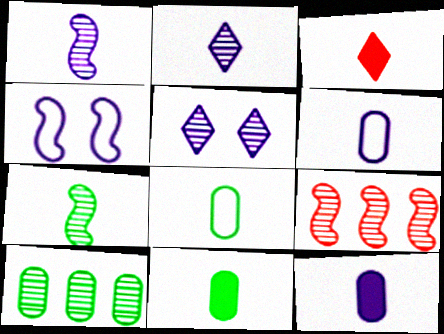[[1, 3, 8], 
[3, 4, 10], 
[3, 6, 7]]